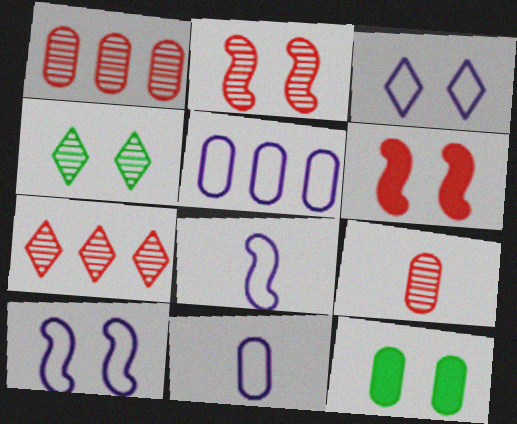[[1, 11, 12], 
[2, 3, 12], 
[2, 7, 9], 
[3, 5, 8], 
[5, 9, 12], 
[7, 8, 12]]